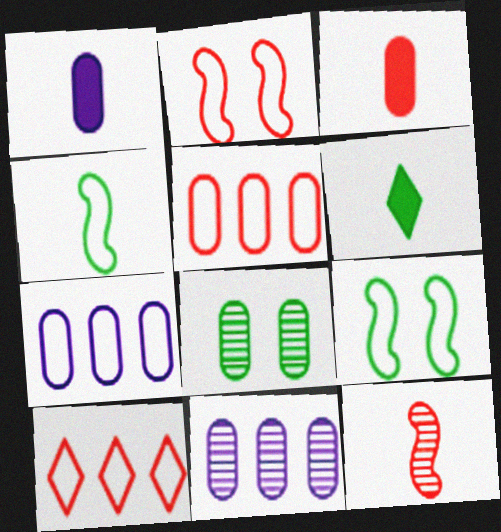[[1, 5, 8], 
[2, 6, 11], 
[3, 7, 8]]